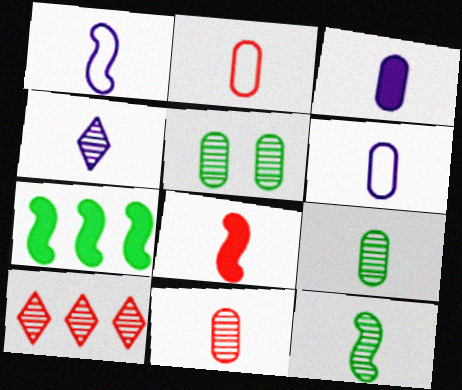[[1, 3, 4], 
[1, 8, 12], 
[2, 3, 9], 
[4, 11, 12]]